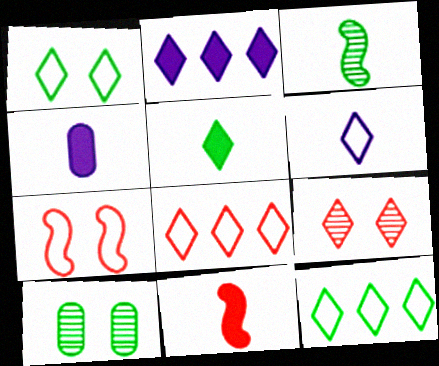[[1, 6, 8], 
[4, 5, 11]]